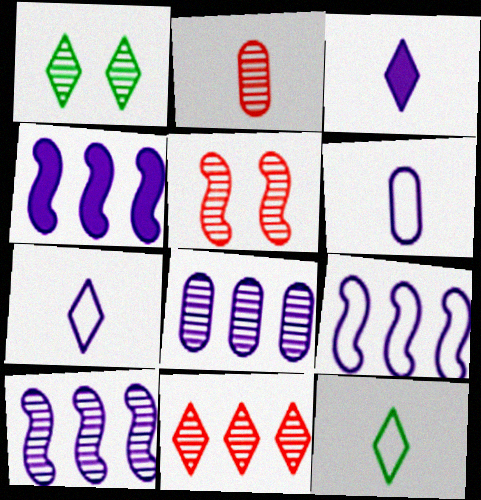[[1, 2, 10], 
[2, 5, 11], 
[4, 9, 10]]